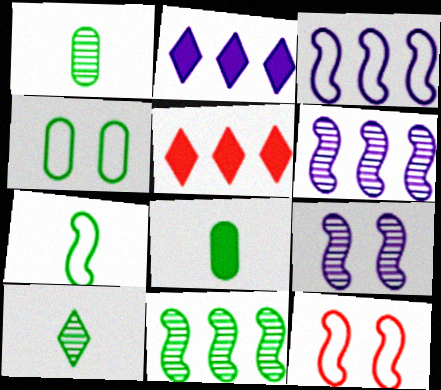[[1, 2, 12], 
[3, 7, 12], 
[7, 8, 10]]